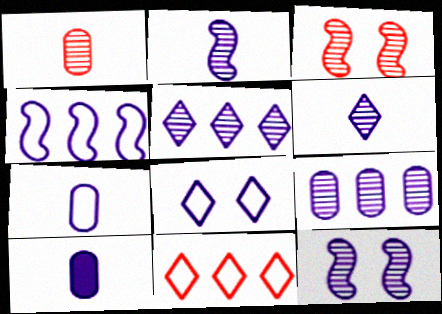[[4, 7, 8], 
[6, 9, 12]]